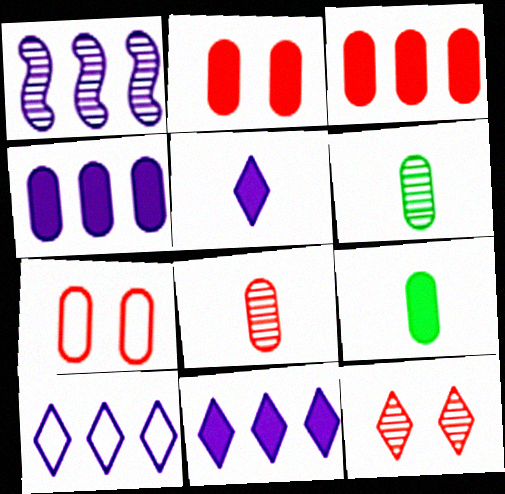[[1, 4, 10], 
[1, 6, 12], 
[2, 4, 9], 
[3, 7, 8], 
[4, 6, 7]]